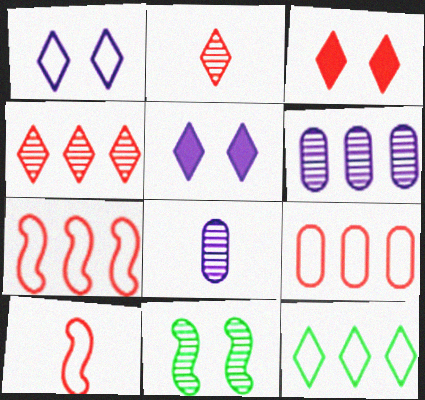[[2, 5, 12], 
[2, 6, 11], 
[4, 8, 11]]